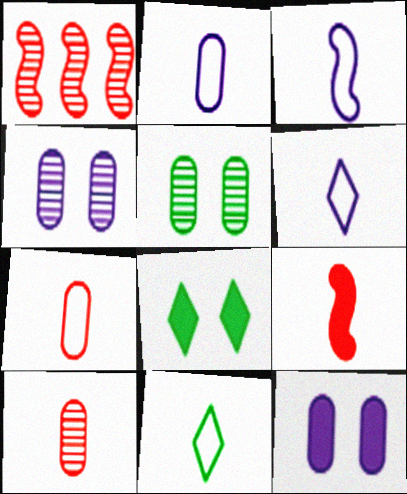[[1, 2, 8], 
[1, 11, 12], 
[2, 3, 6], 
[3, 7, 11]]